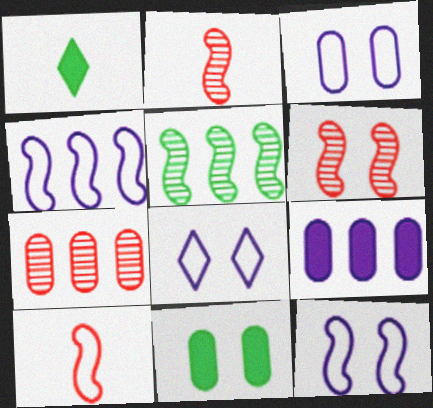[[1, 7, 12], 
[3, 8, 12], 
[6, 8, 11]]